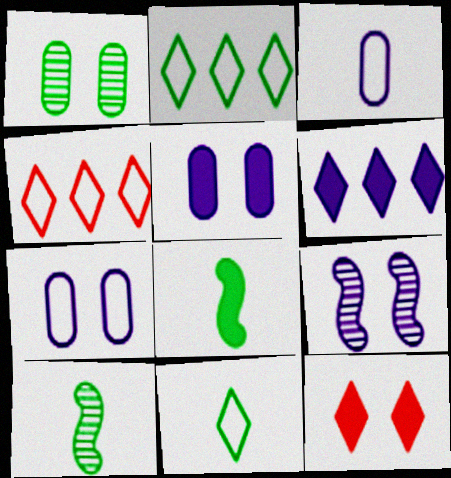[[1, 2, 8], 
[3, 6, 9], 
[4, 5, 10]]